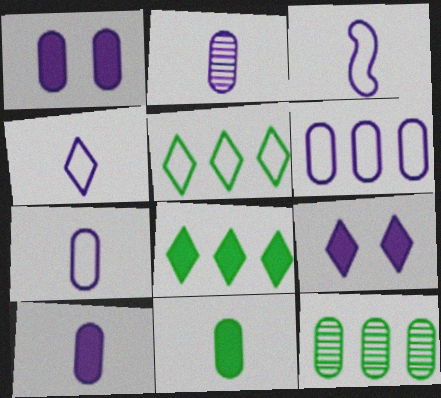[[1, 2, 6], 
[2, 7, 10], 
[3, 4, 7]]